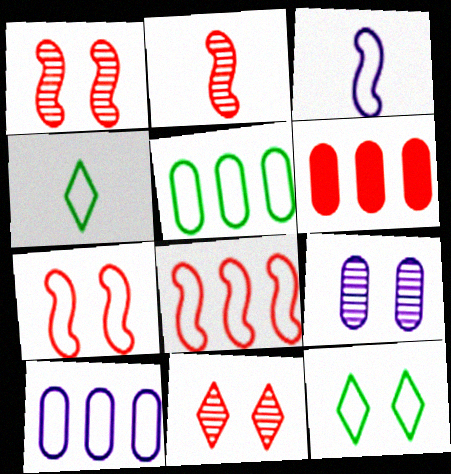[[4, 7, 10]]